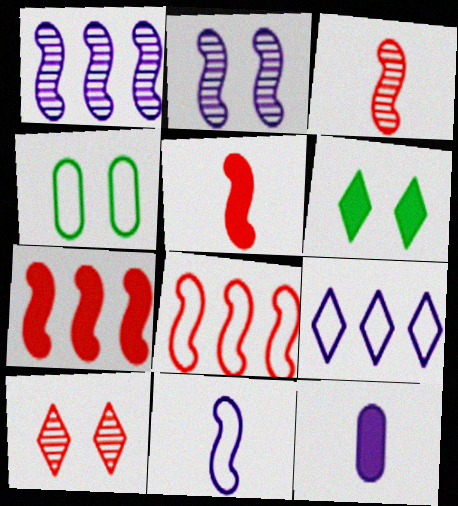[[2, 9, 12], 
[6, 7, 12]]